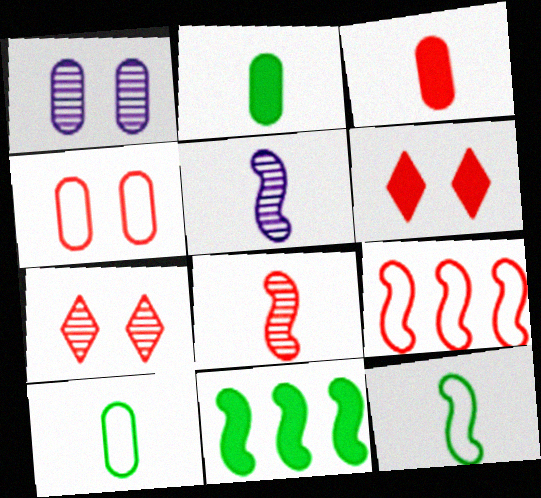[[3, 7, 9]]